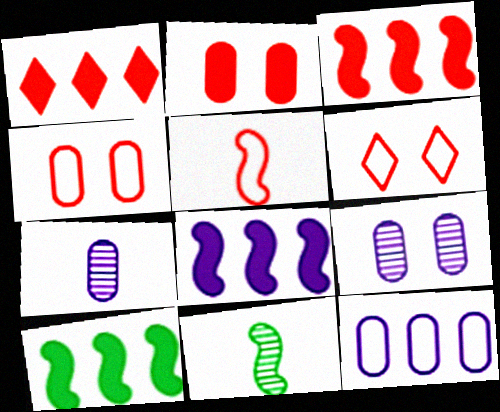[[3, 8, 10], 
[6, 7, 10]]